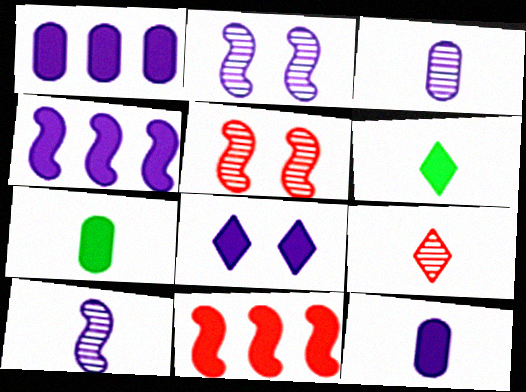[[4, 8, 12], 
[7, 8, 11]]